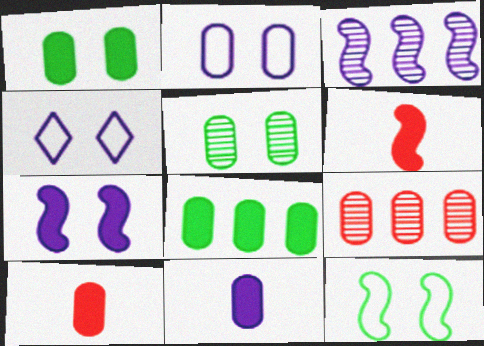[[3, 4, 11], 
[3, 6, 12]]